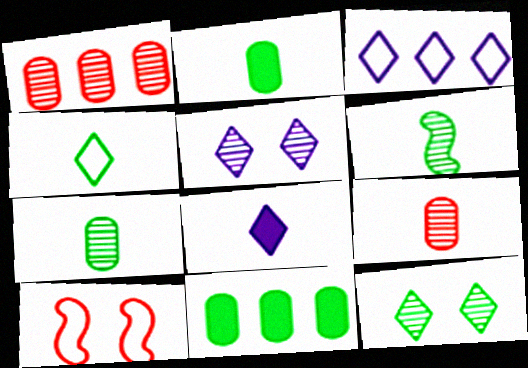[[1, 5, 6], 
[2, 4, 6], 
[3, 5, 8]]